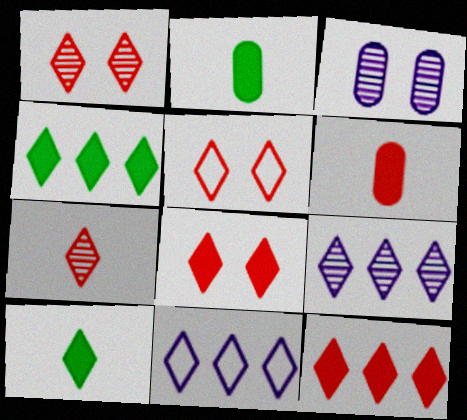[[1, 5, 8], 
[1, 10, 11], 
[5, 7, 12], 
[5, 9, 10]]